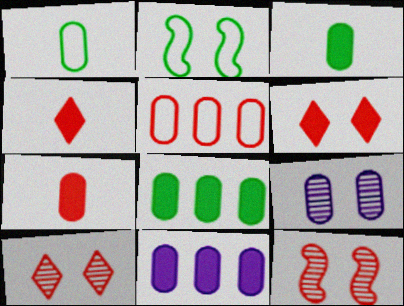[[2, 6, 9], 
[3, 5, 9], 
[4, 5, 12]]